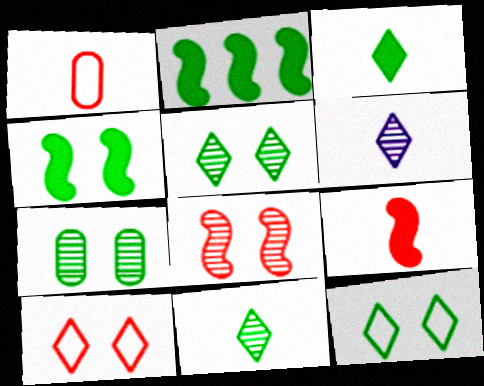[[4, 7, 12]]